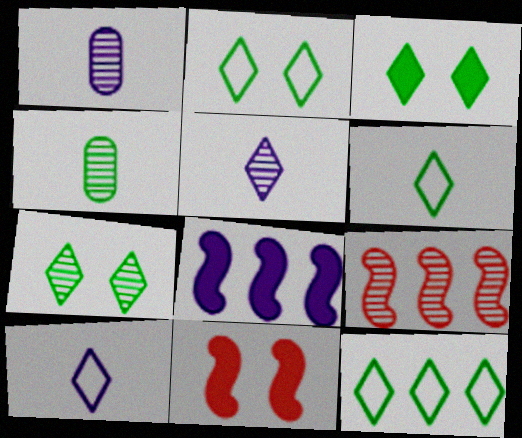[[1, 7, 9], 
[1, 11, 12], 
[2, 3, 7], 
[2, 6, 12]]